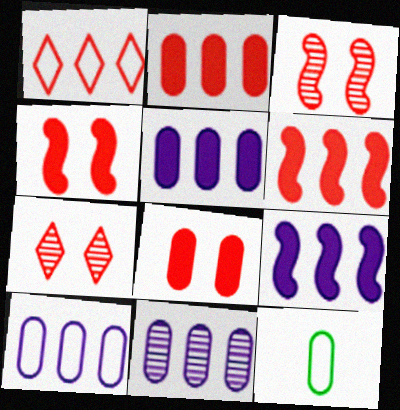[[5, 10, 11], 
[7, 9, 12], 
[8, 11, 12]]